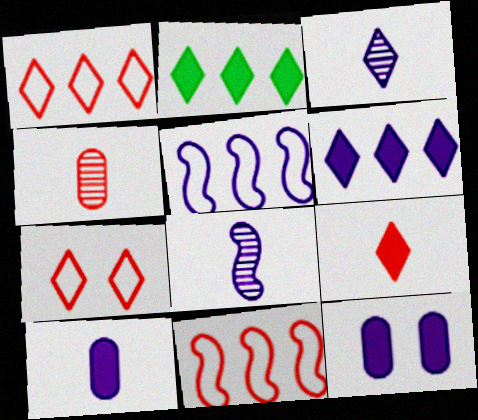[[2, 3, 7], 
[3, 5, 12]]